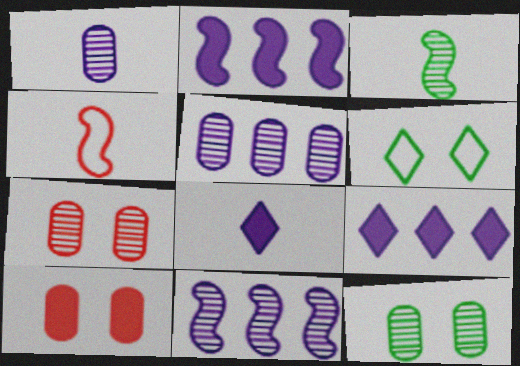[[4, 9, 12]]